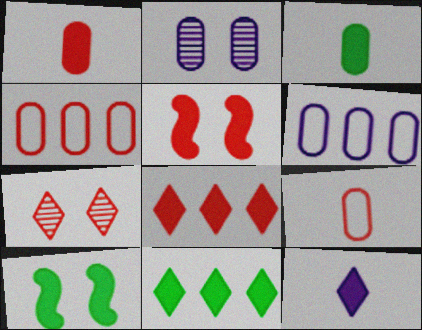[[1, 5, 8], 
[2, 3, 4], 
[3, 10, 11]]